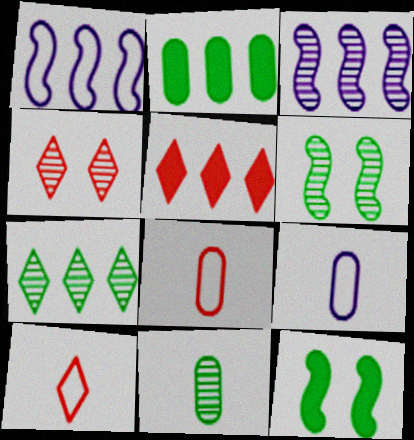[[3, 4, 11], 
[4, 5, 10], 
[5, 6, 9], 
[6, 7, 11]]